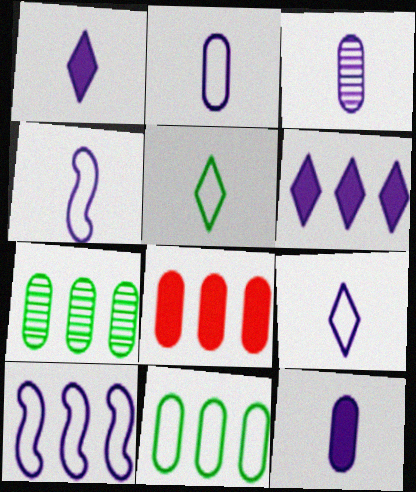[[1, 3, 4], 
[2, 3, 12], 
[2, 4, 9]]